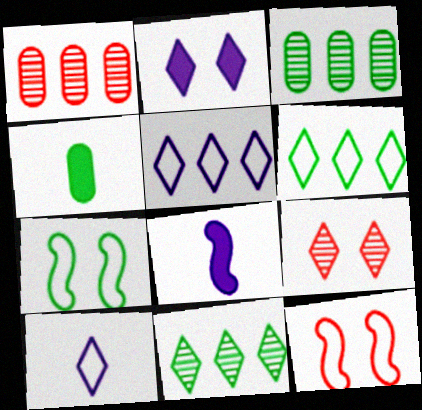[[4, 7, 11]]